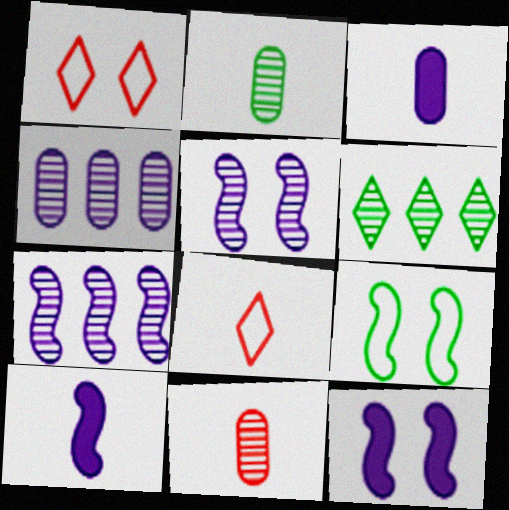[[2, 8, 10], 
[5, 6, 11]]